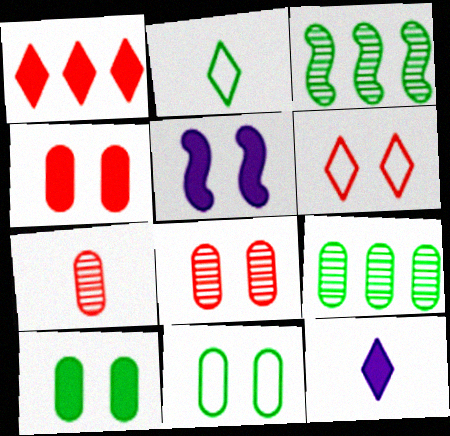[[2, 3, 10]]